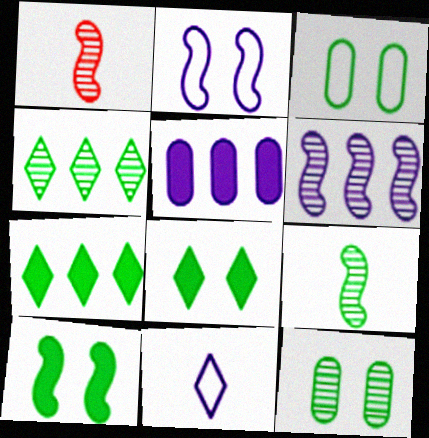[[3, 7, 9], 
[4, 9, 12]]